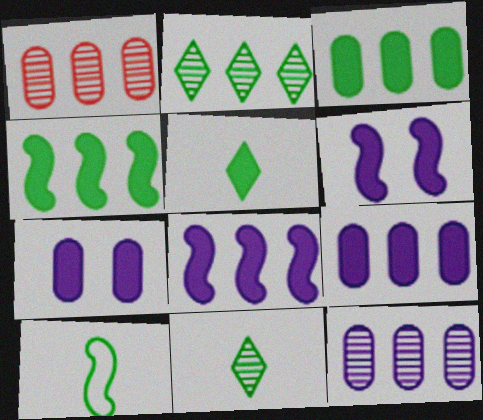[]